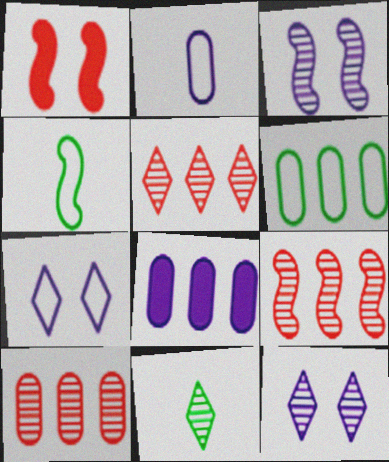[[3, 10, 11], 
[5, 9, 10], 
[5, 11, 12], 
[6, 8, 10]]